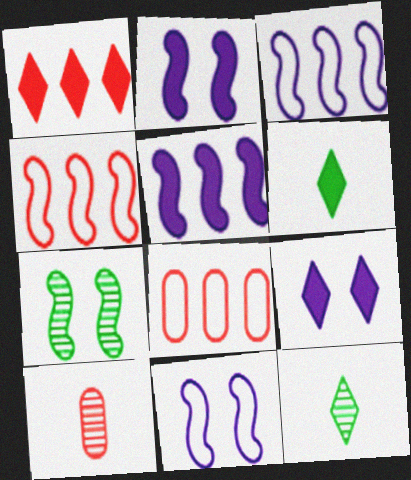[[1, 6, 9], 
[2, 8, 12]]